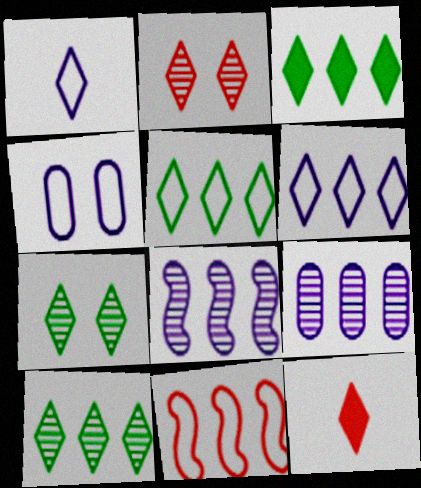[[1, 2, 3], 
[3, 5, 10], 
[3, 9, 11], 
[6, 7, 12]]